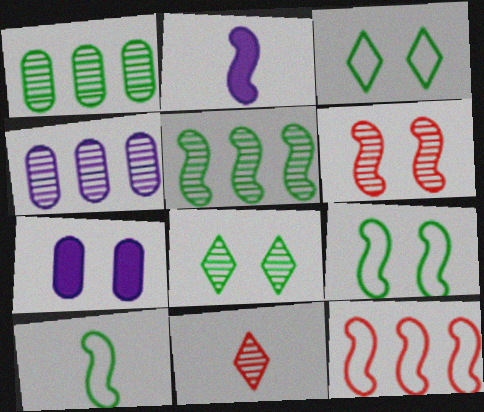[[3, 6, 7]]